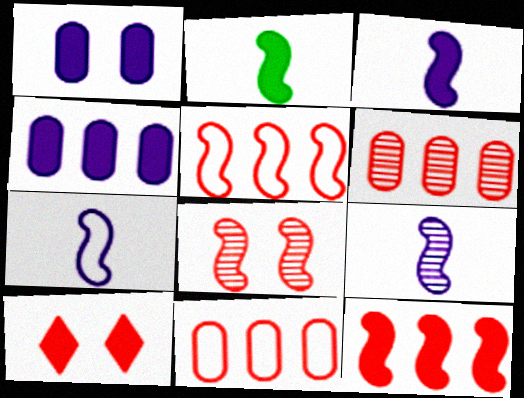[[2, 4, 10], 
[3, 7, 9]]